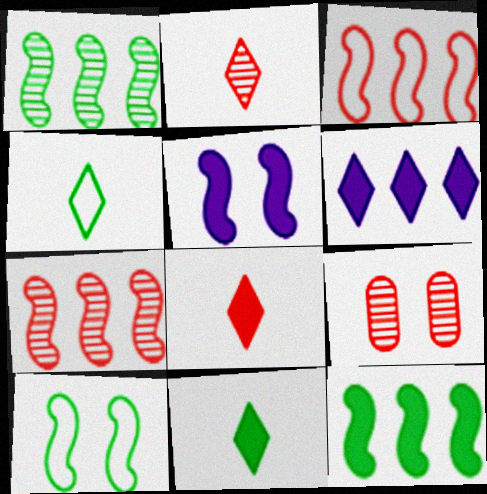[[2, 7, 9], 
[3, 8, 9]]